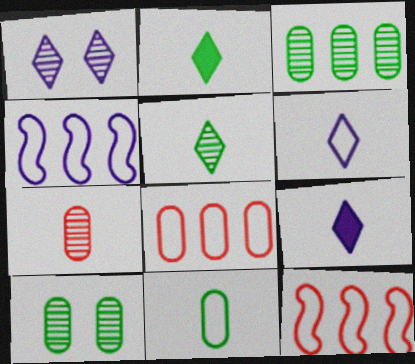[[9, 10, 12]]